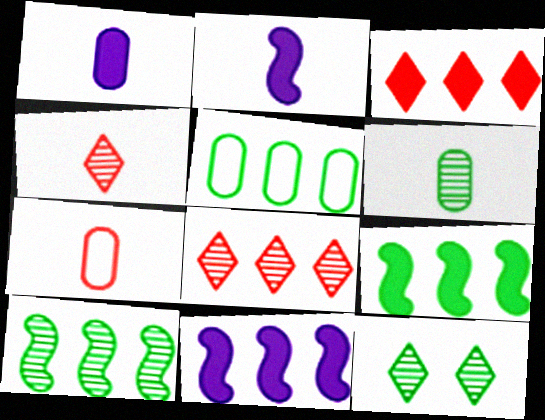[[1, 6, 7], 
[5, 8, 11], 
[6, 10, 12], 
[7, 11, 12]]